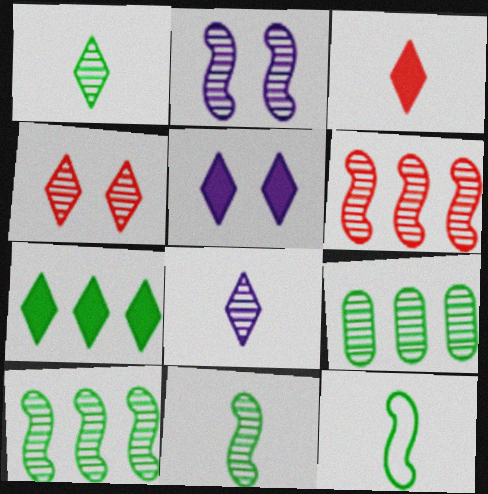[[2, 6, 11], 
[3, 5, 7]]